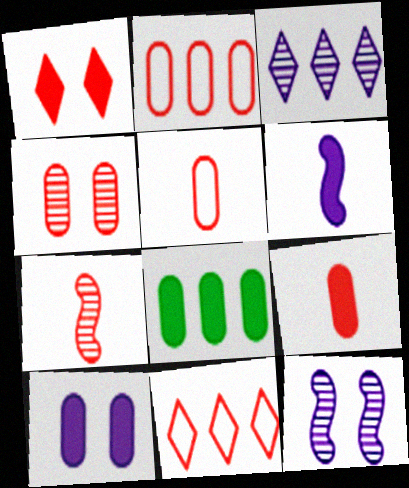[[1, 2, 7], 
[1, 6, 8], 
[2, 4, 9], 
[8, 9, 10]]